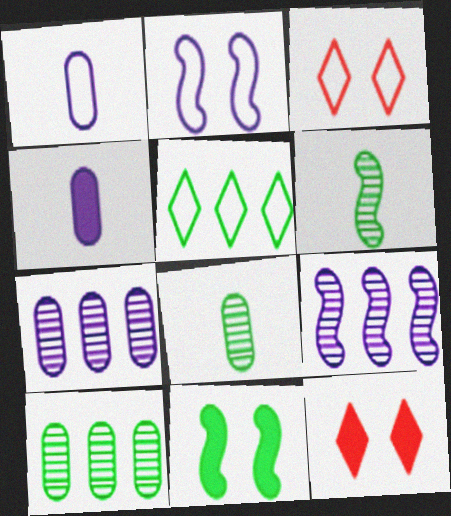[[5, 8, 11]]